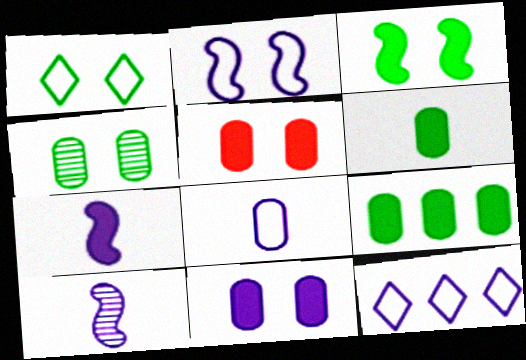[[1, 3, 4], 
[2, 8, 12], 
[10, 11, 12]]